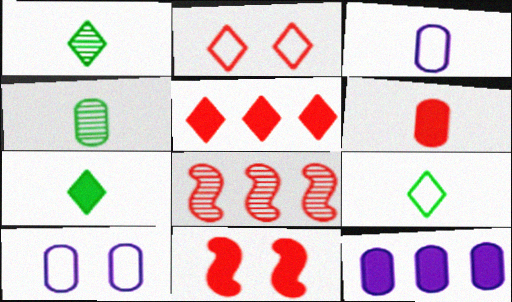[[1, 7, 9], 
[2, 6, 8], 
[3, 4, 6], 
[5, 6, 11], 
[7, 8, 10], 
[7, 11, 12]]